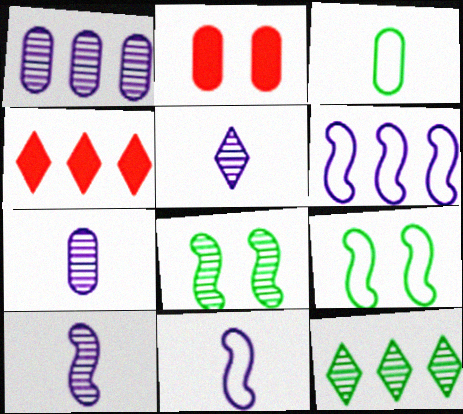[[1, 2, 3], 
[2, 11, 12], 
[4, 7, 9], 
[5, 7, 10]]